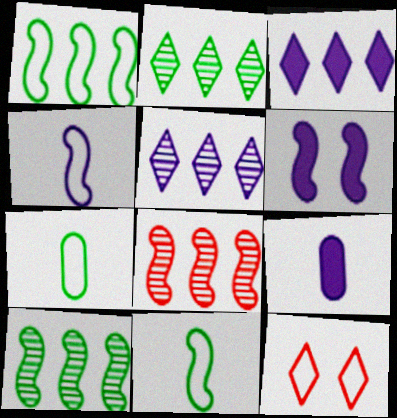[[3, 6, 9], 
[6, 8, 11], 
[9, 10, 12]]